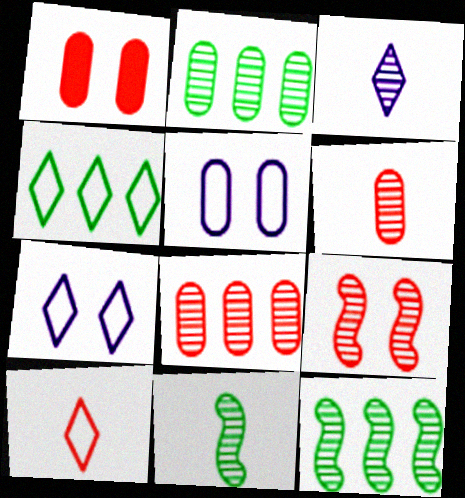[[2, 3, 9], 
[3, 6, 11], 
[4, 7, 10]]